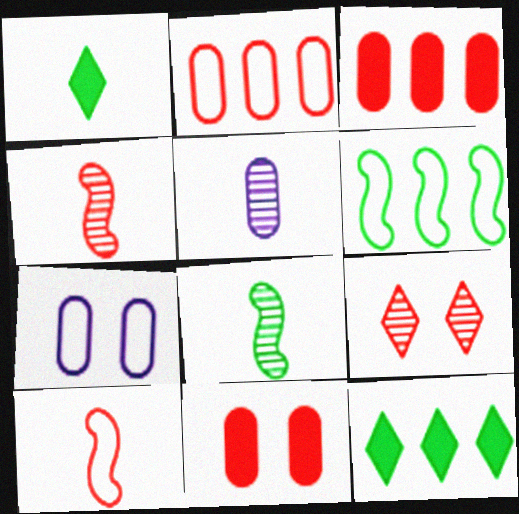[[1, 5, 10], 
[3, 9, 10], 
[4, 7, 12]]